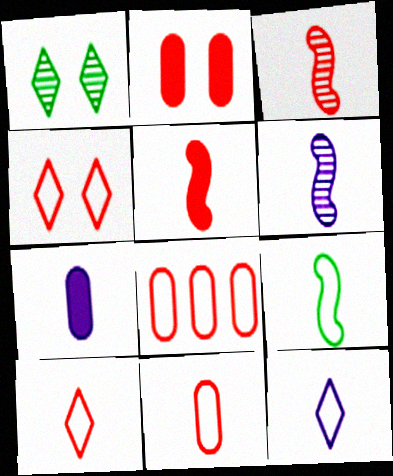[[5, 6, 9], 
[6, 7, 12], 
[9, 11, 12]]